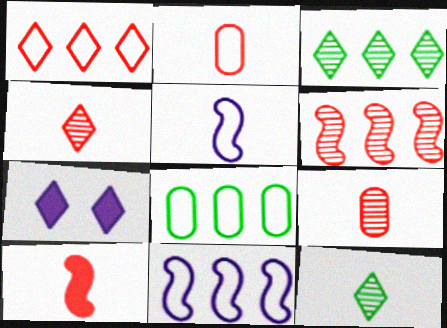[[1, 7, 12], 
[1, 8, 11], 
[2, 4, 10]]